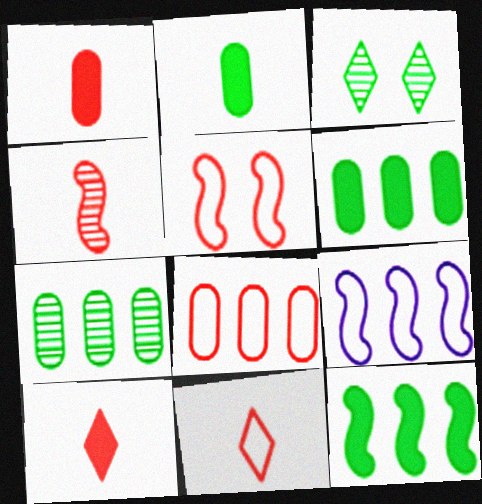[[1, 3, 9], 
[1, 4, 11], 
[5, 8, 11]]